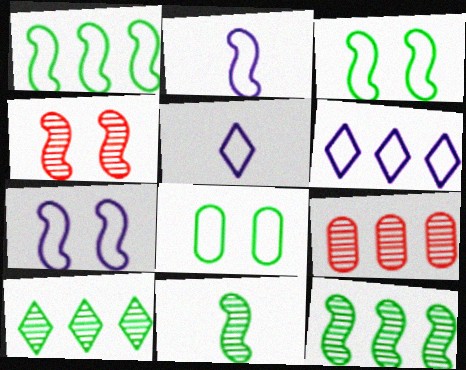[]